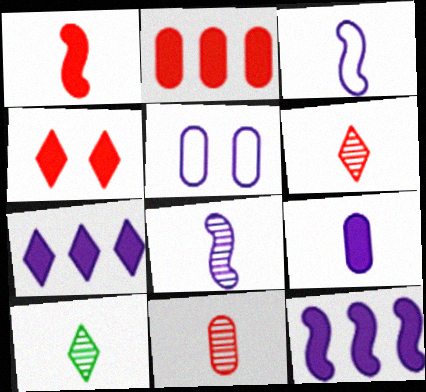[[1, 2, 4], 
[5, 7, 8], 
[8, 10, 11]]